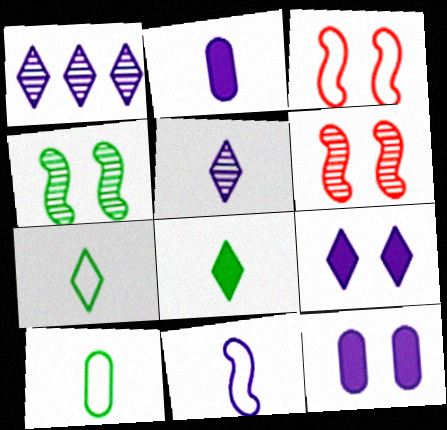[[1, 11, 12], 
[2, 5, 11]]